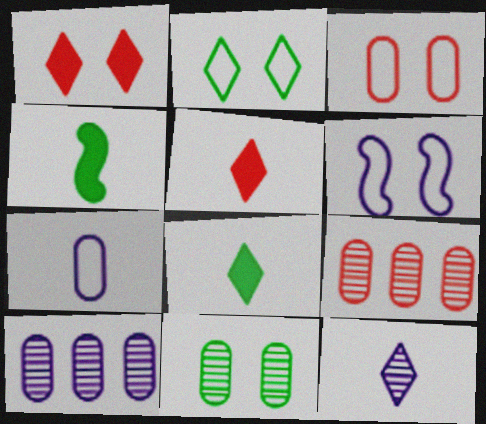[[1, 6, 11], 
[2, 3, 6], 
[6, 8, 9]]